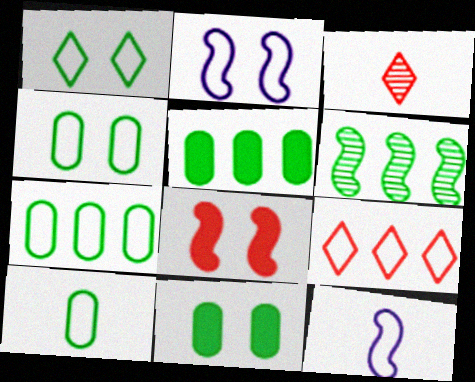[[2, 3, 5], 
[2, 9, 10], 
[4, 7, 10], 
[4, 9, 12], 
[6, 8, 12]]